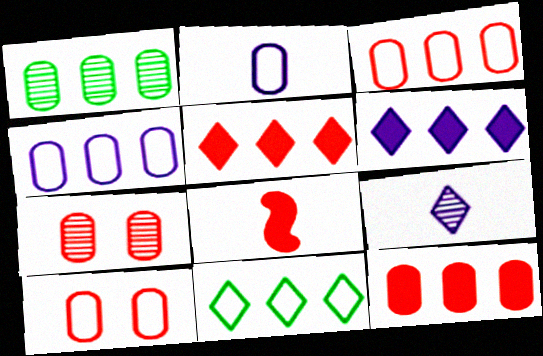[[1, 4, 12]]